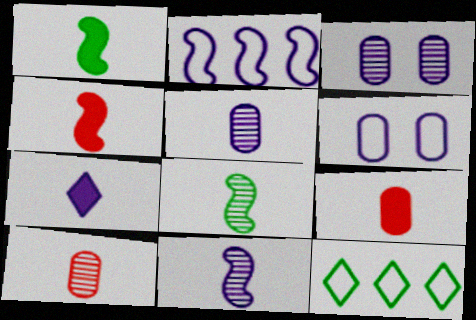[[1, 7, 9], 
[2, 3, 7], 
[3, 4, 12]]